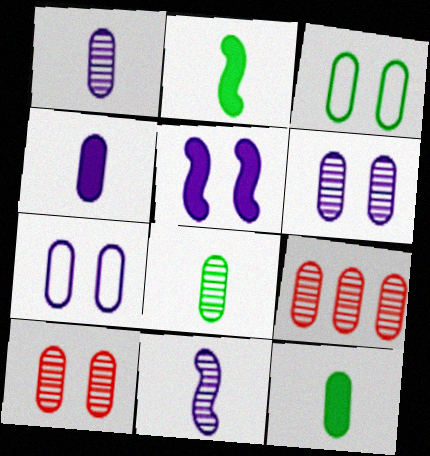[[3, 4, 9], 
[6, 8, 9], 
[7, 9, 12]]